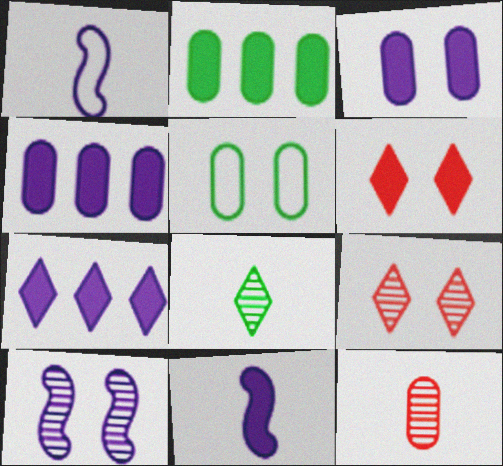[[1, 2, 9], 
[2, 6, 11], 
[3, 7, 11], 
[4, 5, 12], 
[5, 6, 10]]